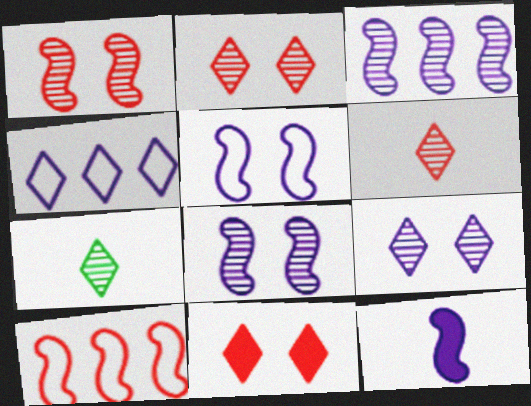[[3, 5, 12], 
[4, 7, 11]]